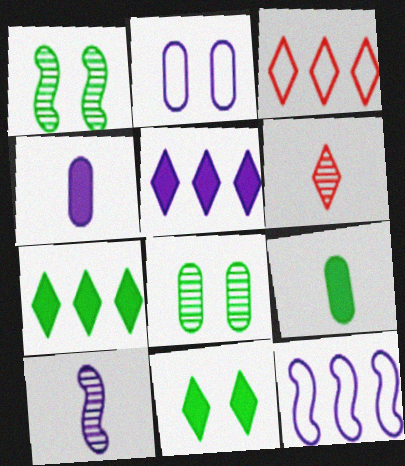[[1, 3, 4], 
[2, 5, 10]]